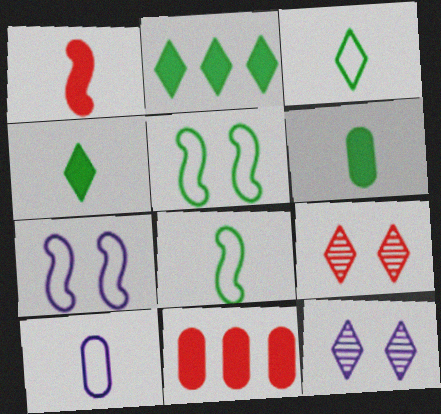[[8, 11, 12]]